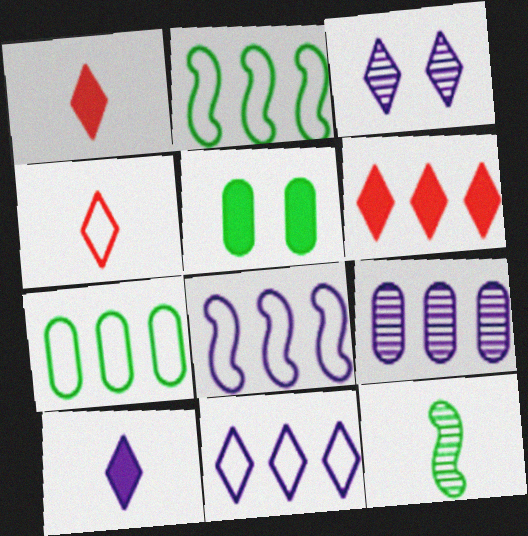[[2, 6, 9], 
[3, 10, 11]]